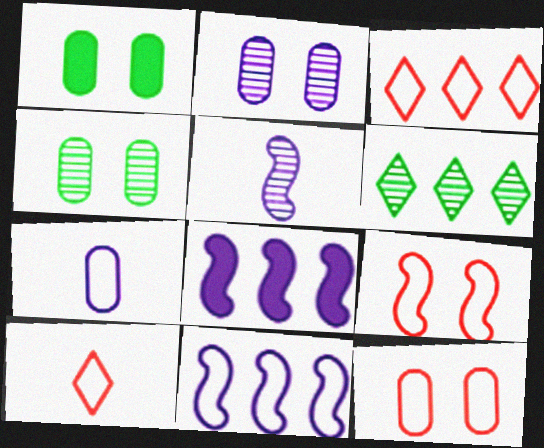[[1, 2, 12], 
[1, 3, 5], 
[4, 8, 10]]